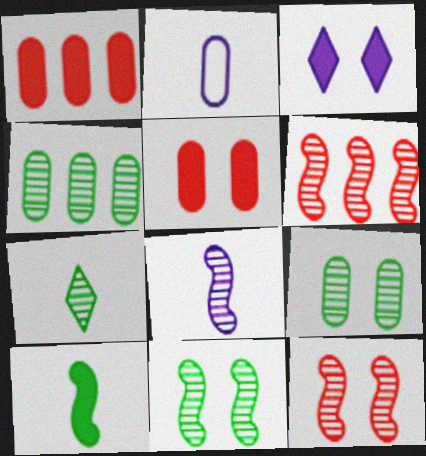[[1, 2, 9], 
[1, 3, 10], 
[2, 4, 5], 
[4, 7, 11], 
[6, 8, 11]]